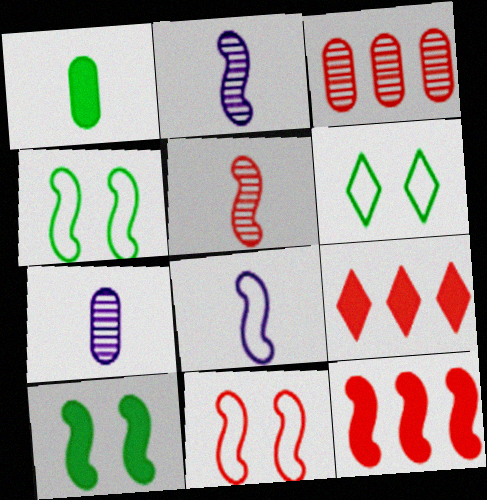[[2, 4, 12], 
[4, 7, 9], 
[5, 11, 12], 
[6, 7, 12]]